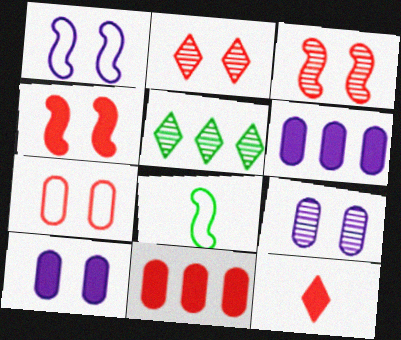[[2, 4, 7], 
[2, 6, 8], 
[4, 11, 12]]